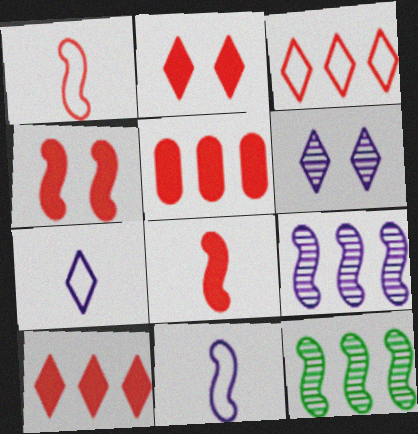[[2, 5, 8], 
[4, 11, 12]]